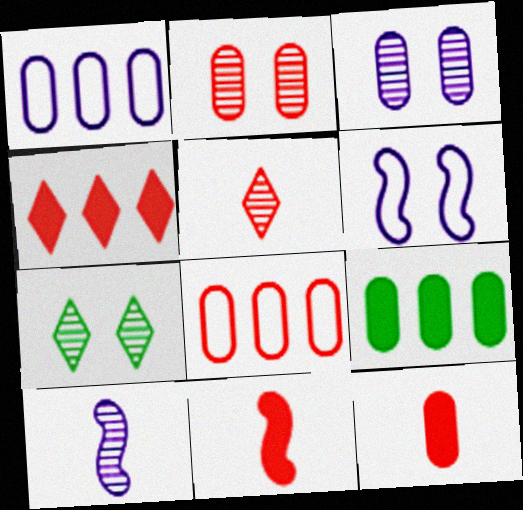[[1, 7, 11], 
[2, 8, 12], 
[5, 6, 9]]